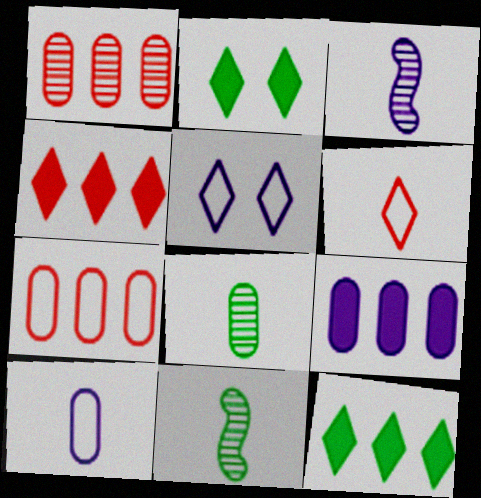[[2, 3, 7], 
[3, 5, 9]]